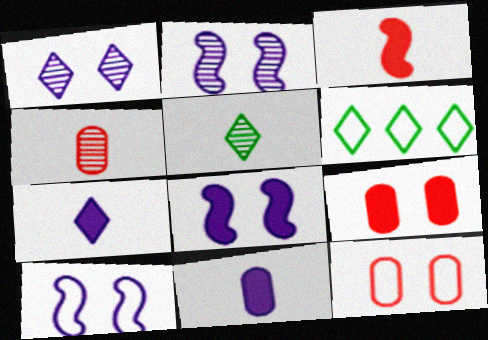[[2, 8, 10], 
[4, 6, 8]]